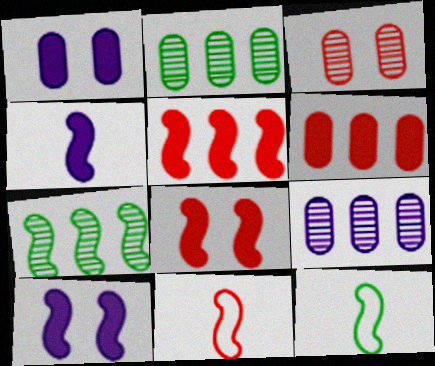[[7, 10, 11]]